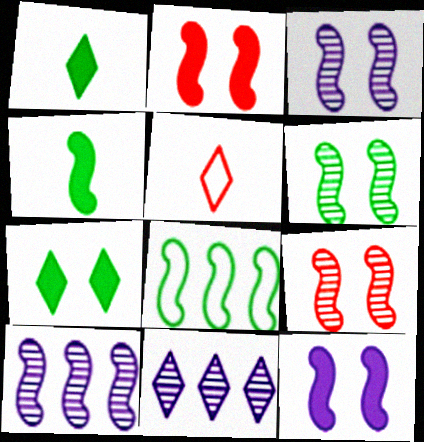[[3, 6, 9], 
[4, 6, 8], 
[5, 7, 11]]